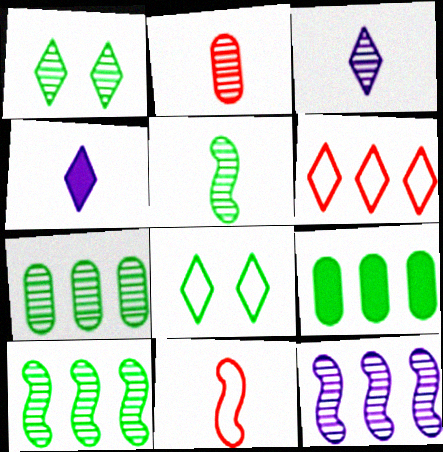[[1, 2, 12], 
[1, 4, 6], 
[1, 5, 7], 
[2, 3, 5], 
[5, 8, 9], 
[6, 9, 12]]